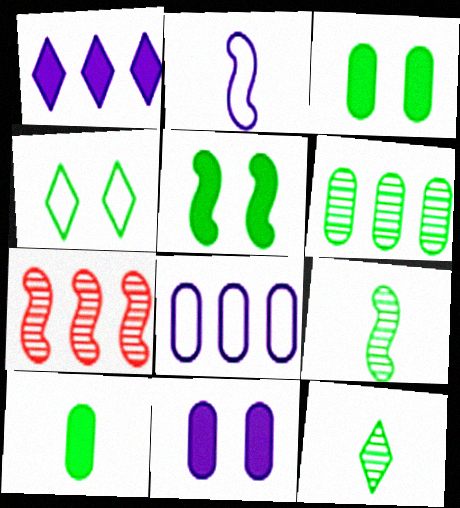[[2, 5, 7]]